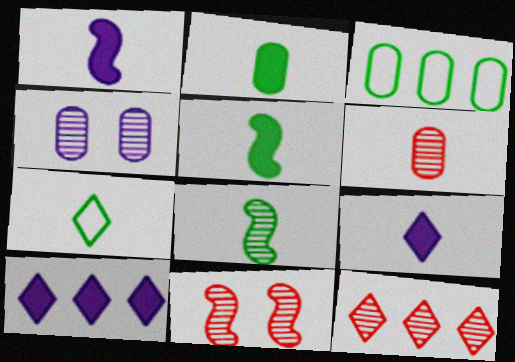[[1, 6, 7], 
[2, 7, 8], 
[3, 9, 11], 
[4, 8, 12], 
[6, 11, 12]]